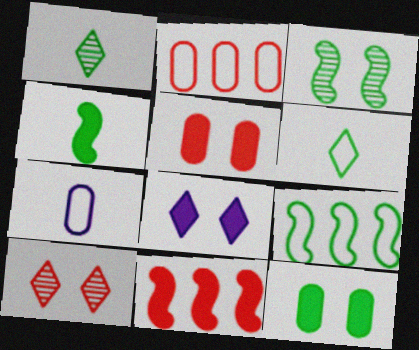[[1, 9, 12], 
[3, 4, 9]]